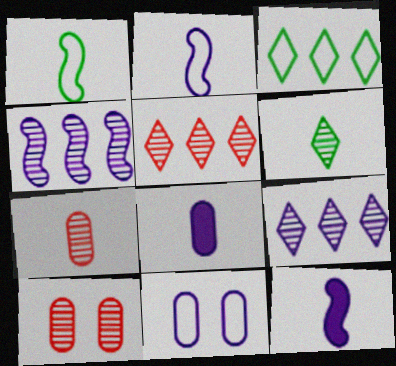[[3, 10, 12], 
[4, 6, 10], 
[9, 11, 12]]